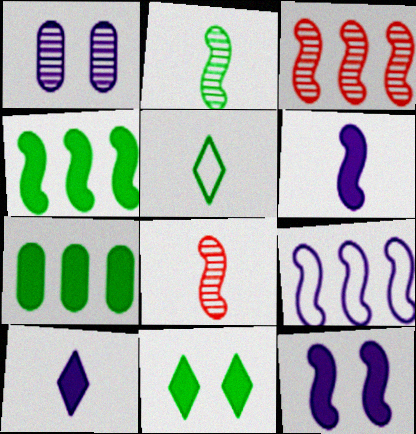[[1, 9, 10], 
[3, 4, 9]]